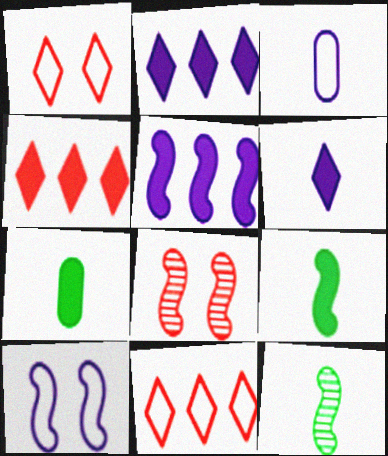[]